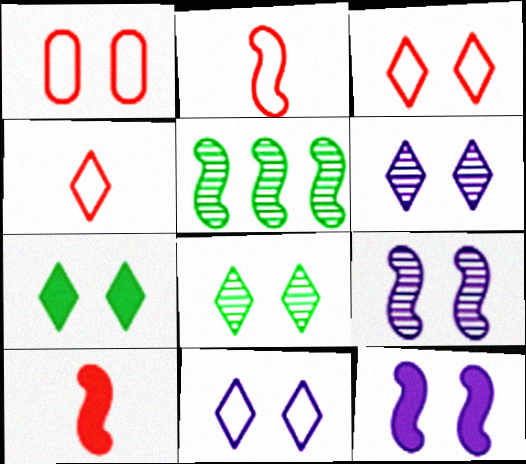[[1, 7, 9], 
[1, 8, 12], 
[2, 5, 12], 
[3, 6, 7]]